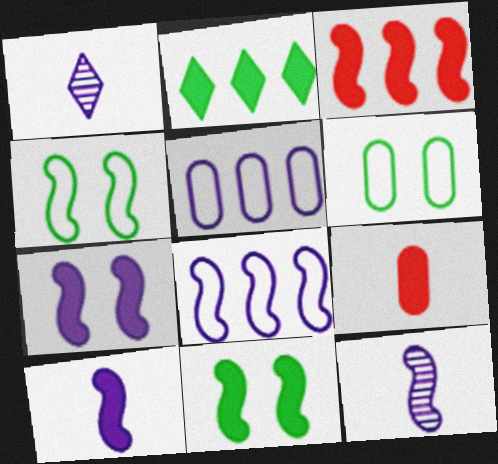[[1, 3, 6], 
[1, 5, 7], 
[2, 7, 9], 
[3, 4, 12], 
[3, 10, 11], 
[7, 8, 12]]